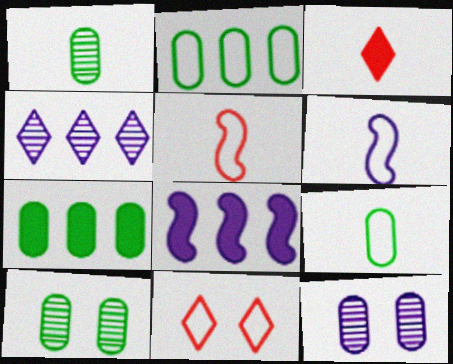[[1, 3, 6], 
[1, 8, 11], 
[2, 6, 11], 
[7, 9, 10]]